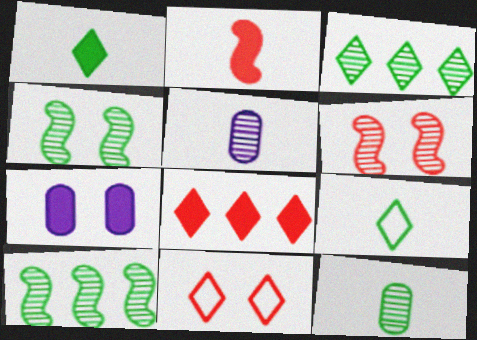[[2, 5, 9], 
[3, 4, 12], 
[3, 5, 6], 
[4, 7, 11]]